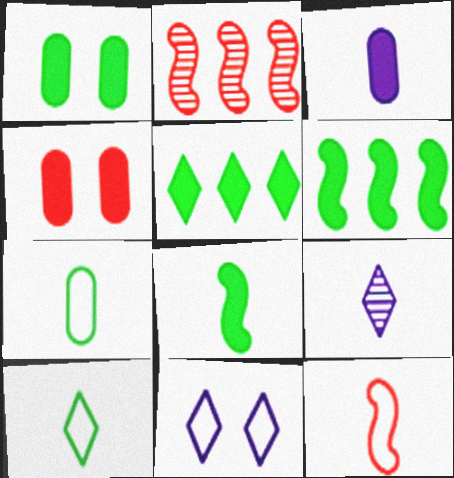[[1, 5, 8]]